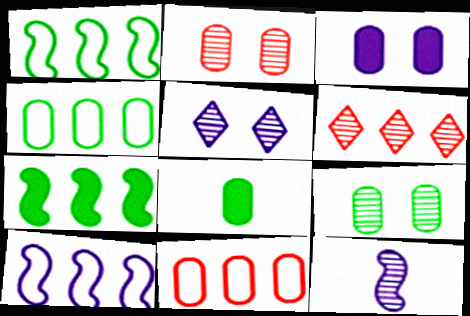[[4, 8, 9], 
[6, 9, 12]]